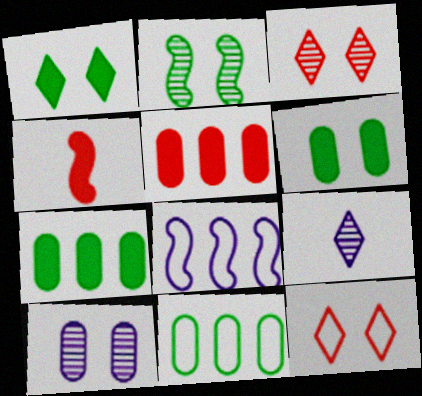[[2, 3, 10], 
[2, 4, 8]]